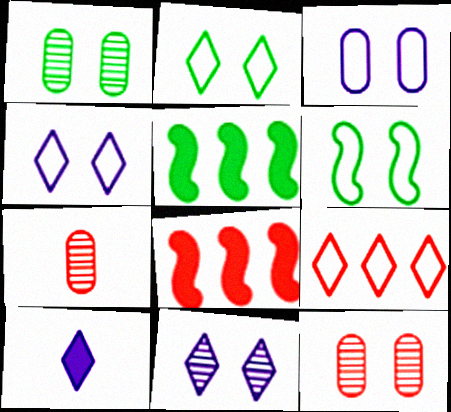[[4, 5, 7]]